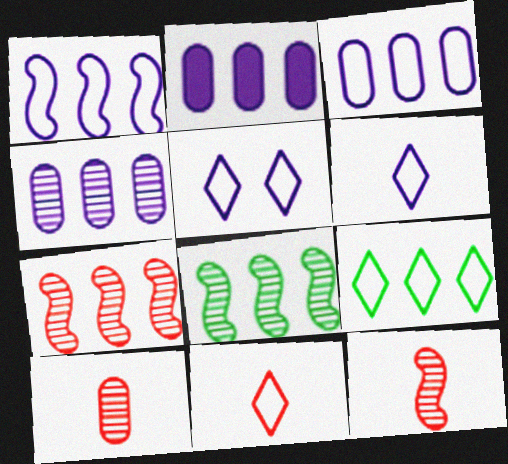[[2, 3, 4], 
[2, 7, 9], 
[5, 9, 11]]